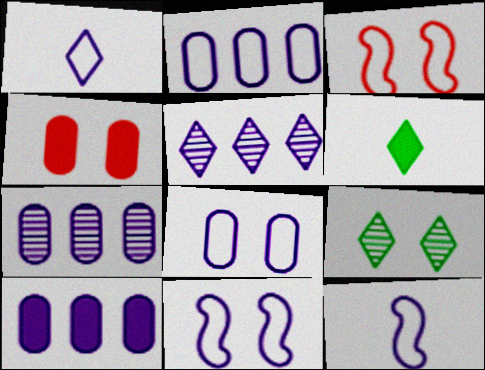[[1, 2, 11], 
[2, 7, 10], 
[3, 6, 7], 
[4, 9, 11]]